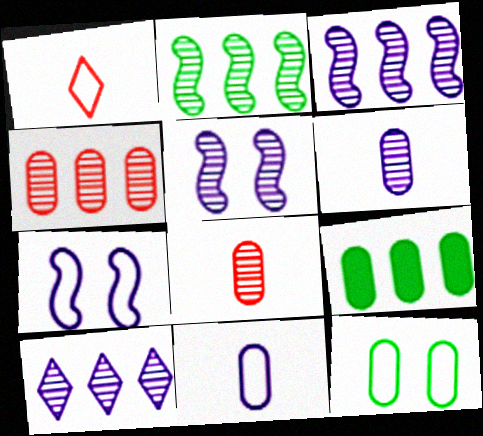[[1, 5, 9], 
[2, 4, 10], 
[5, 6, 10]]